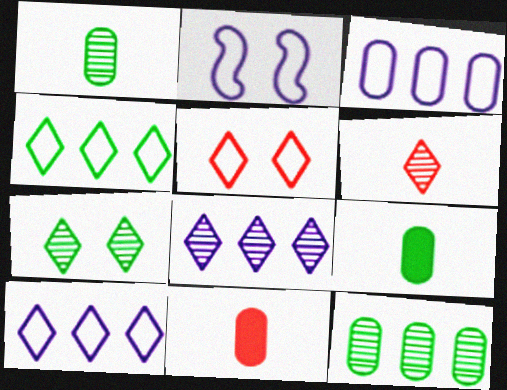[[6, 7, 8]]